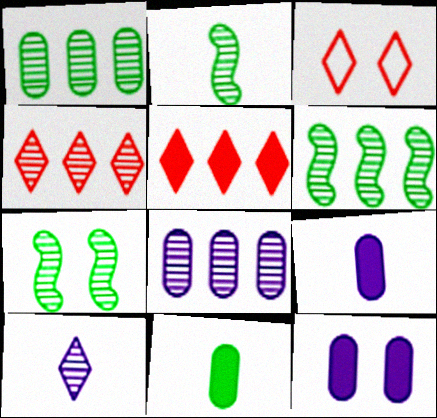[[2, 6, 7], 
[3, 6, 9], 
[3, 7, 12], 
[4, 6, 8]]